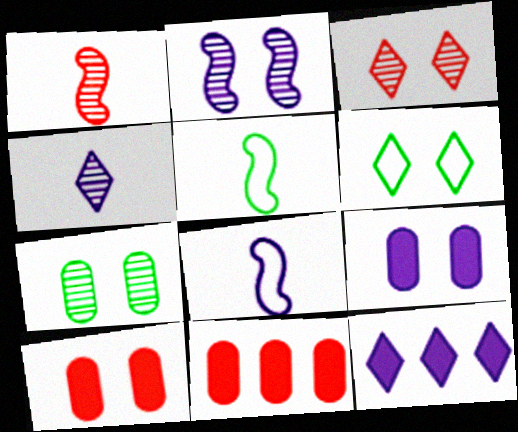[[2, 3, 7], 
[2, 6, 10]]